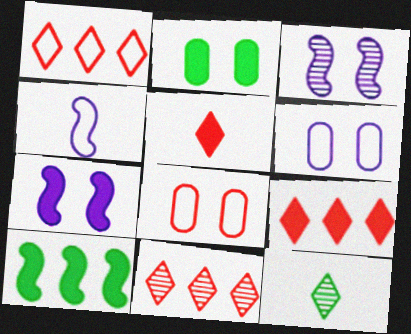[[1, 9, 11], 
[2, 4, 11]]